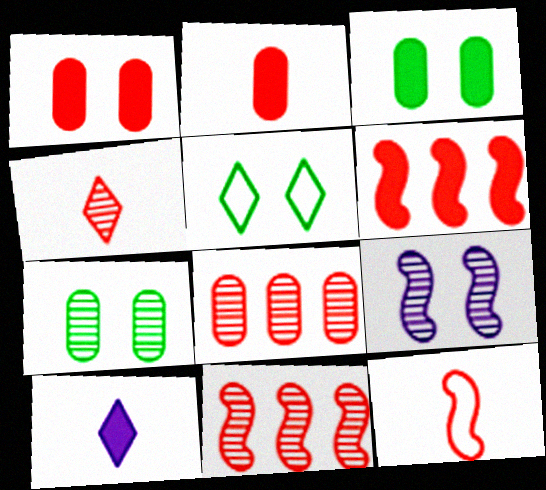[[1, 5, 9], 
[2, 4, 12], 
[3, 6, 10]]